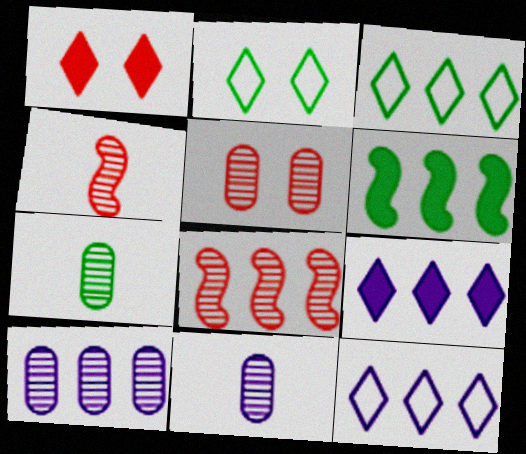[[2, 6, 7], 
[5, 7, 10]]